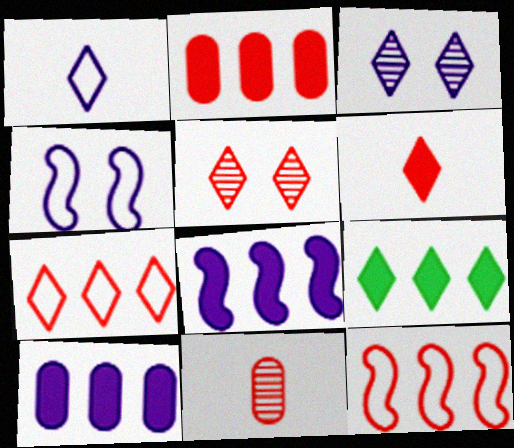[[1, 5, 9], 
[2, 8, 9], 
[4, 9, 11], 
[5, 6, 7]]